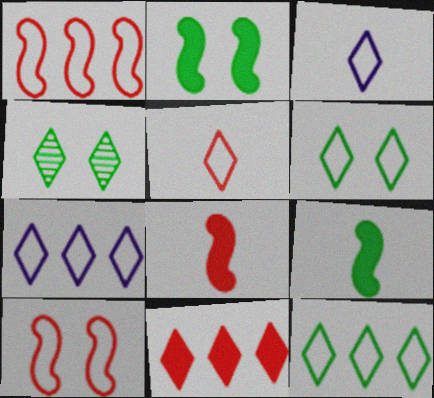[[3, 4, 11], 
[5, 6, 7]]